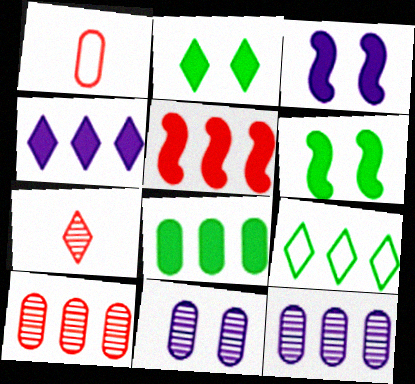[[1, 8, 11], 
[4, 5, 8], 
[5, 9, 12]]